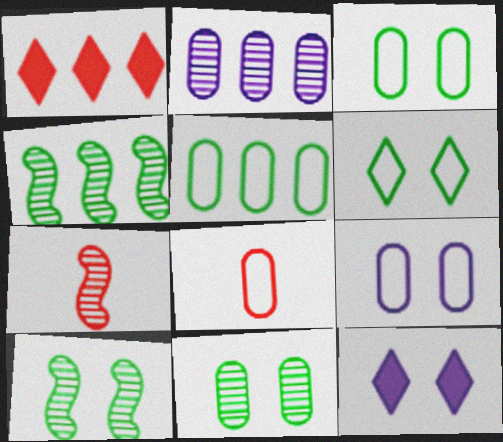[[4, 8, 12], 
[5, 7, 12], 
[5, 8, 9]]